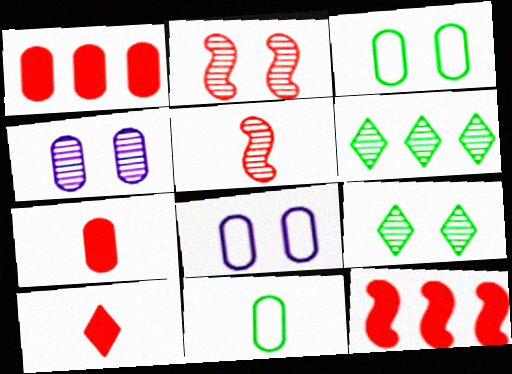[[1, 4, 11], 
[2, 4, 9], 
[4, 5, 6]]